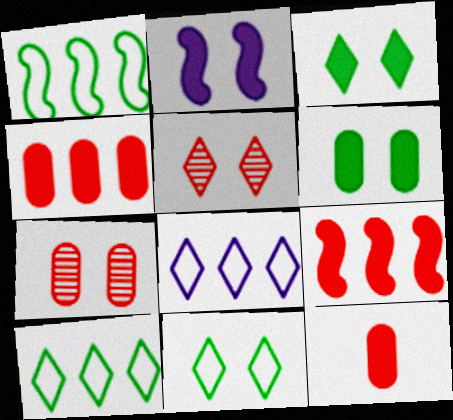[[2, 7, 11]]